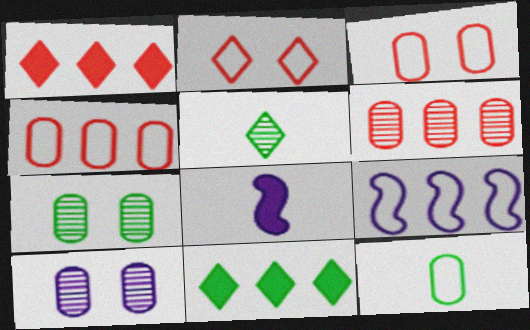[[2, 9, 12], 
[6, 9, 11]]